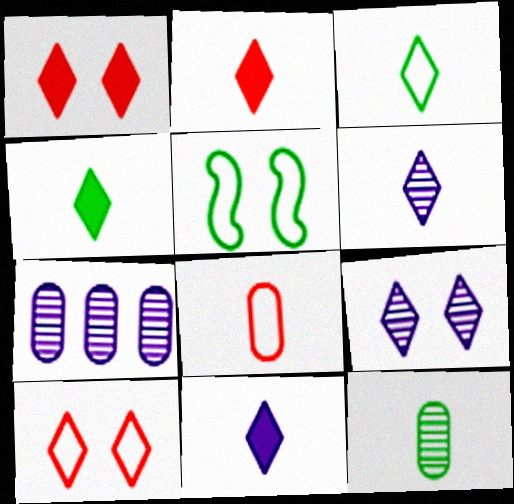[[2, 3, 6], 
[2, 4, 11], 
[2, 5, 7]]